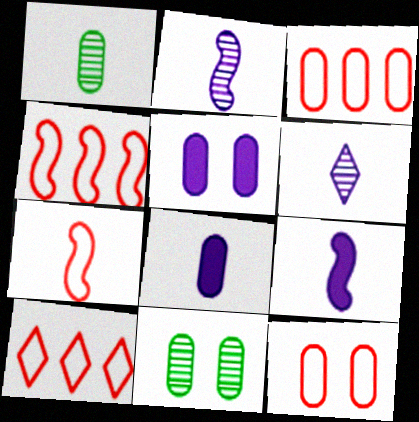[[1, 3, 5], 
[3, 4, 10], 
[3, 8, 11], 
[5, 11, 12], 
[7, 10, 12], 
[9, 10, 11]]